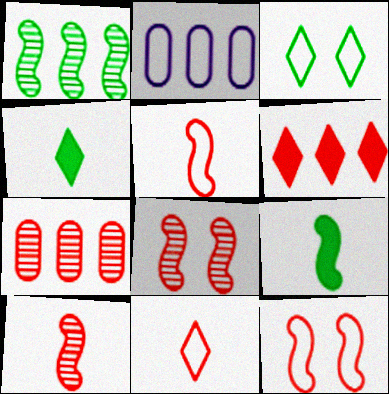[[1, 2, 6], 
[2, 3, 5], 
[2, 4, 8]]